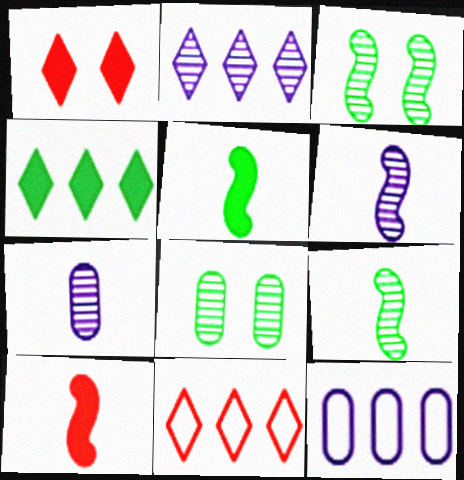[[1, 9, 12], 
[2, 4, 11]]